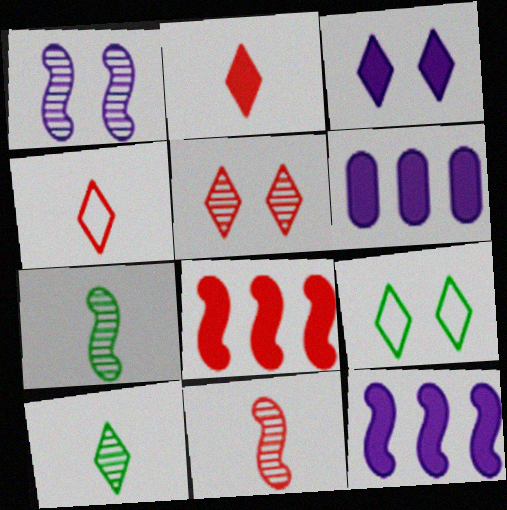[[3, 5, 9], 
[6, 9, 11]]